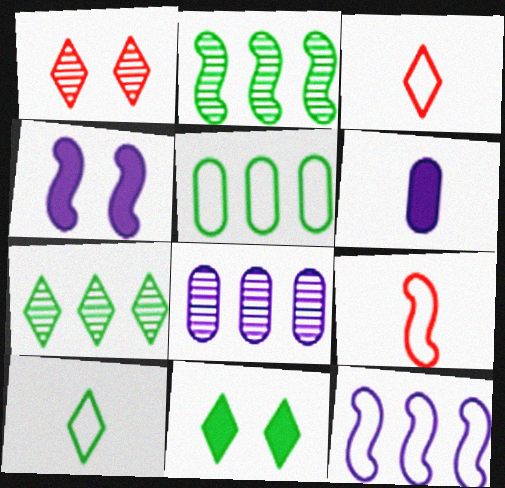[[2, 4, 9], 
[7, 10, 11], 
[8, 9, 11]]